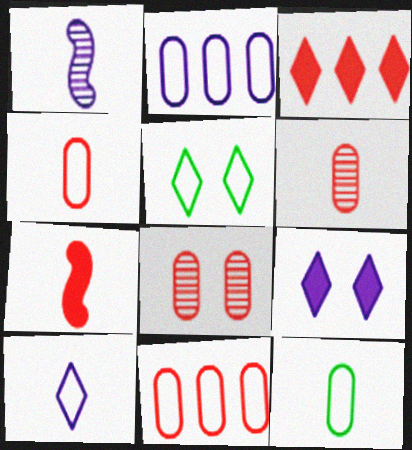[[1, 2, 9]]